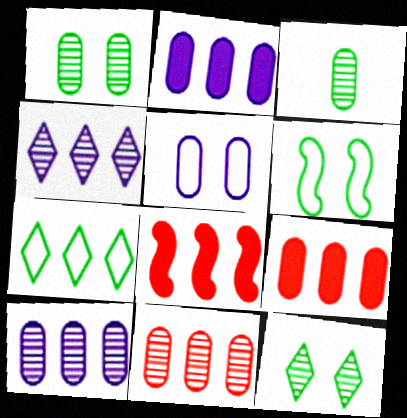[[3, 5, 9], 
[7, 8, 10]]